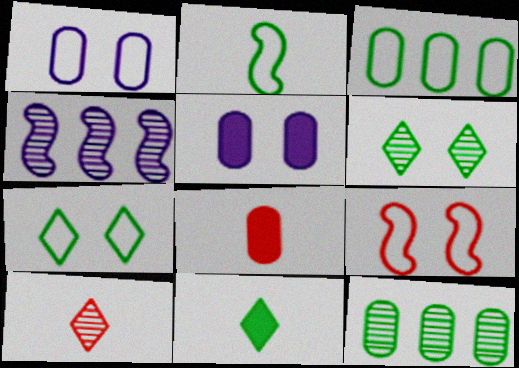[[1, 7, 9], 
[1, 8, 12], 
[2, 3, 7], 
[4, 7, 8], 
[5, 6, 9]]